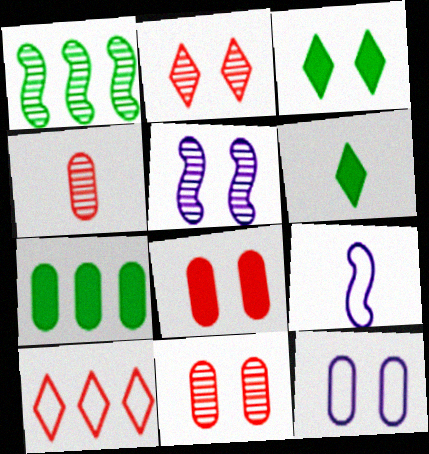[[2, 7, 9], 
[4, 6, 9], 
[4, 7, 12]]